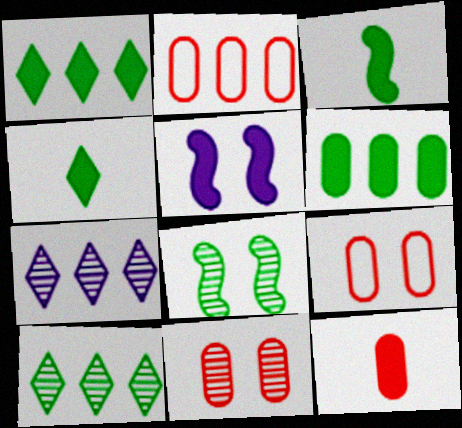[[1, 5, 12], 
[2, 11, 12], 
[3, 7, 9]]